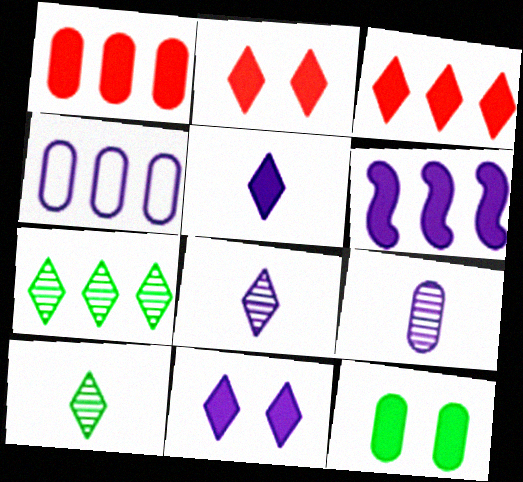[]